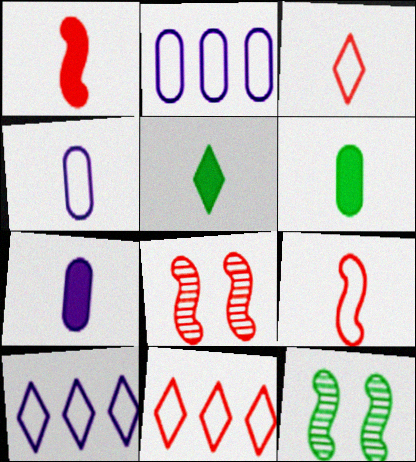[[1, 5, 7], 
[2, 5, 8], 
[6, 8, 10], 
[7, 11, 12]]